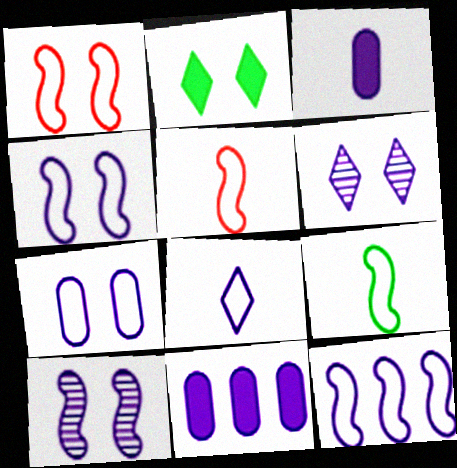[[1, 9, 12], 
[3, 6, 12], 
[7, 8, 12], 
[8, 10, 11]]